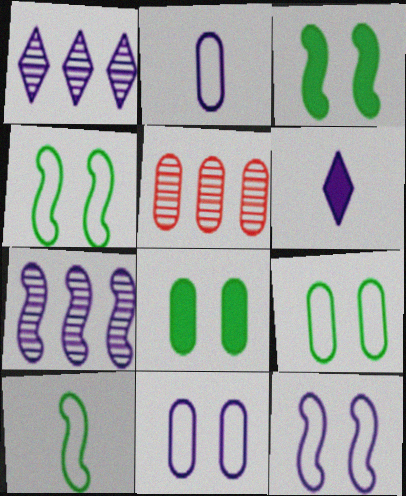[[2, 5, 8], 
[4, 5, 6], 
[6, 7, 11]]